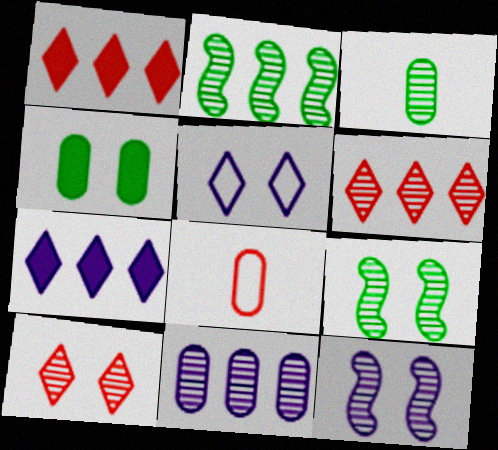[[2, 6, 11], 
[3, 6, 12], 
[4, 8, 11], 
[7, 8, 9]]